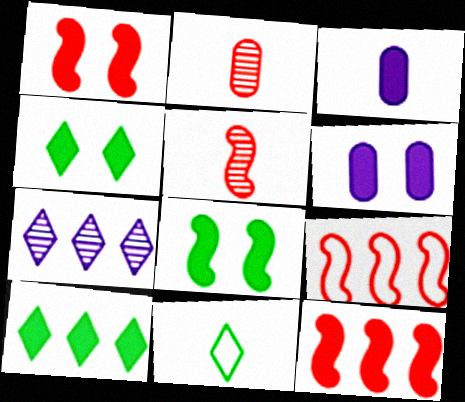[[1, 3, 10], 
[1, 4, 6], 
[1, 5, 9], 
[3, 4, 12], 
[3, 5, 11]]